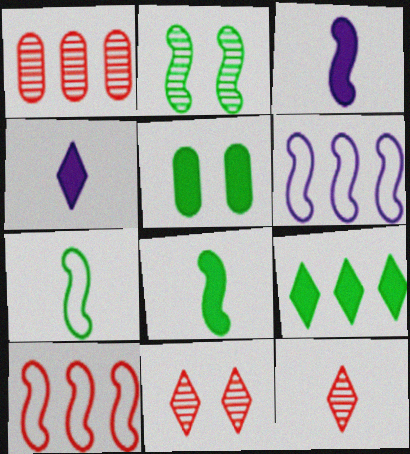[[1, 6, 9], 
[2, 3, 10], 
[5, 6, 12], 
[5, 8, 9]]